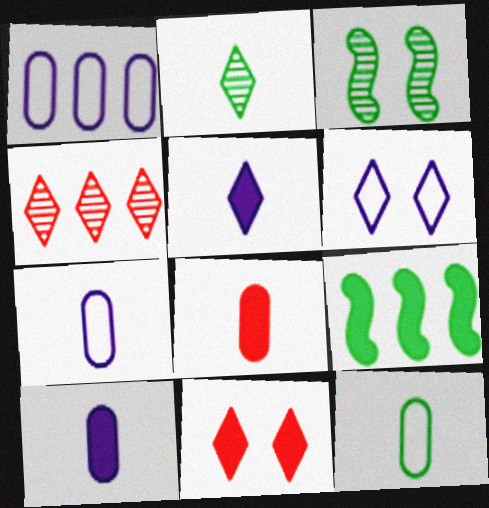[[1, 4, 9], 
[9, 10, 11]]